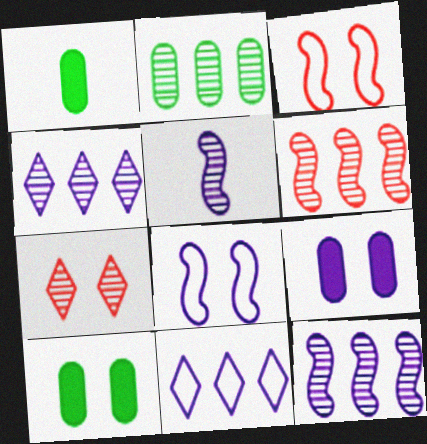[[1, 3, 4], 
[2, 4, 6], 
[2, 5, 7], 
[5, 9, 11], 
[7, 8, 10]]